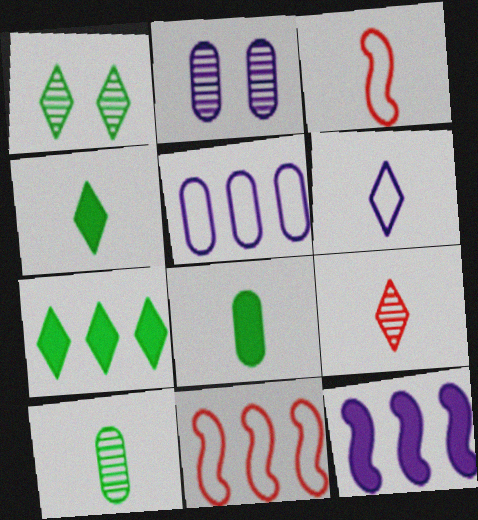[[2, 3, 7], 
[2, 4, 11], 
[2, 6, 12], 
[4, 6, 9]]